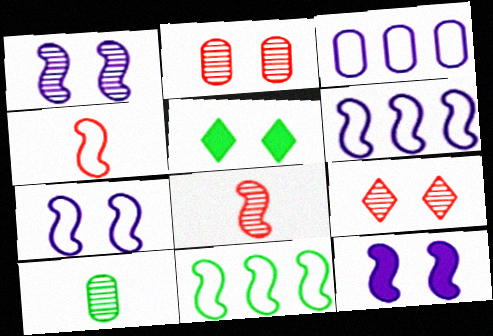[[1, 7, 12], 
[2, 5, 7], 
[3, 5, 8], 
[4, 7, 11], 
[5, 10, 11], 
[8, 11, 12]]